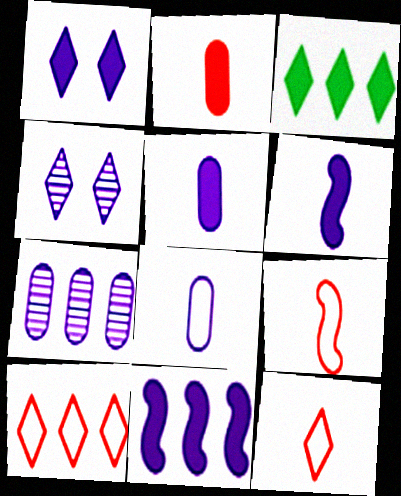[[1, 5, 11], 
[3, 4, 12], 
[4, 8, 11]]